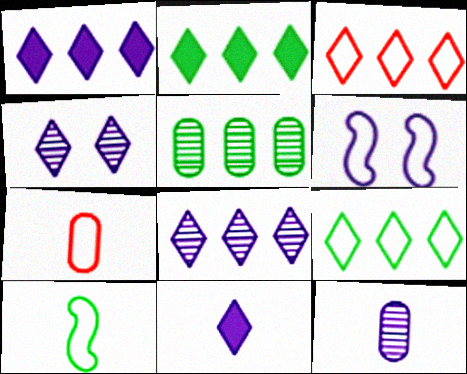[[1, 6, 12], 
[2, 3, 8], 
[6, 7, 9]]